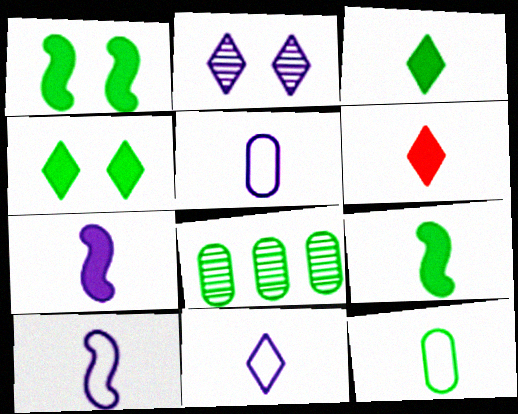[[5, 10, 11]]